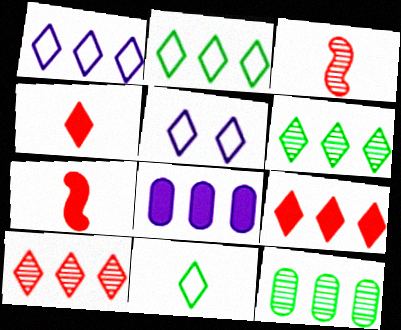[[1, 6, 9], 
[4, 5, 6], 
[5, 7, 12]]